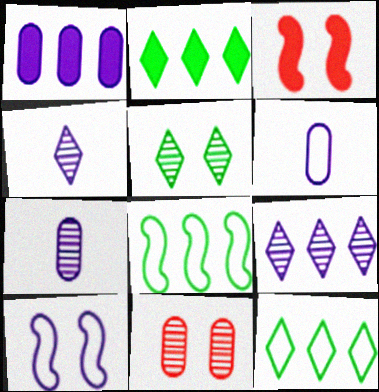[[1, 4, 10], 
[3, 7, 12]]